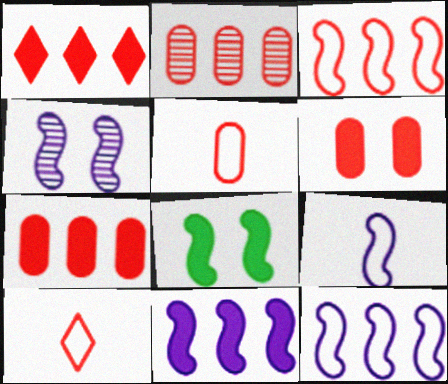[[1, 2, 3], 
[2, 5, 6], 
[4, 9, 11]]